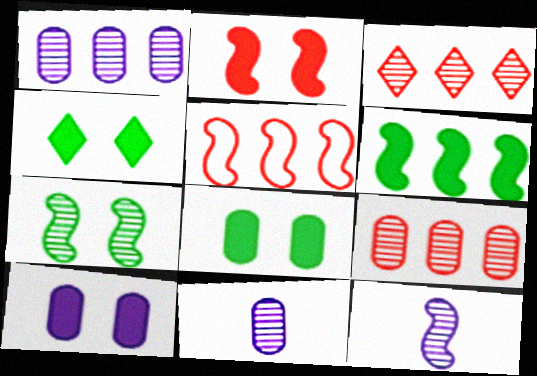[[2, 4, 10], 
[3, 7, 11], 
[4, 5, 11]]